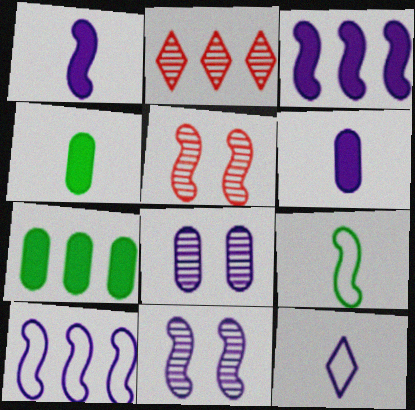[[1, 10, 11], 
[2, 7, 10], 
[3, 5, 9], 
[3, 8, 12], 
[5, 7, 12]]